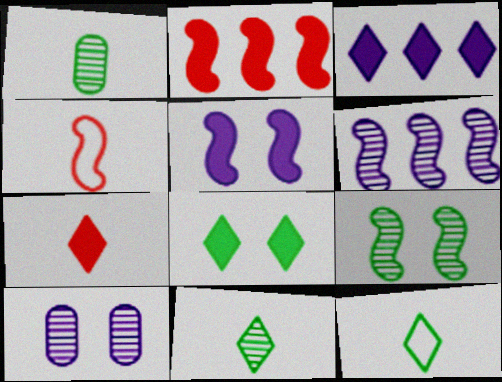[[2, 10, 12], 
[3, 7, 8]]